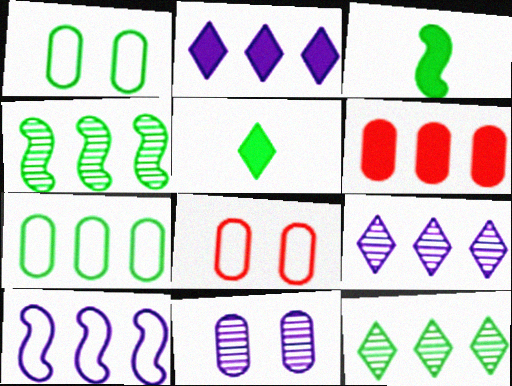[[1, 3, 12], 
[1, 4, 5], 
[3, 8, 9], 
[6, 10, 12]]